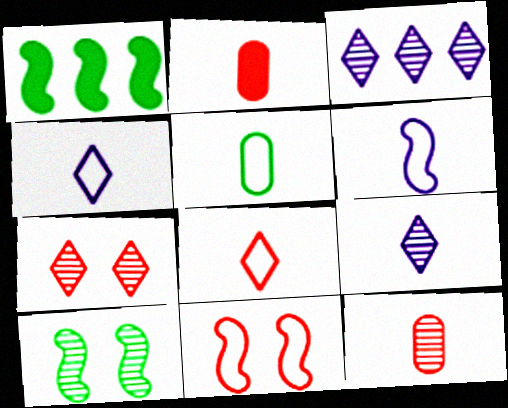[[3, 10, 12], 
[5, 6, 8]]